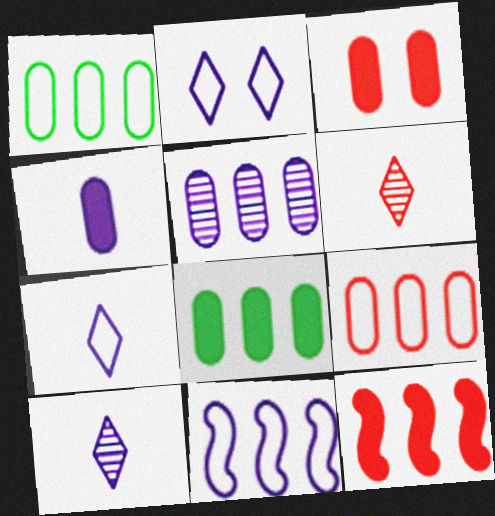[[3, 4, 8], 
[5, 8, 9]]